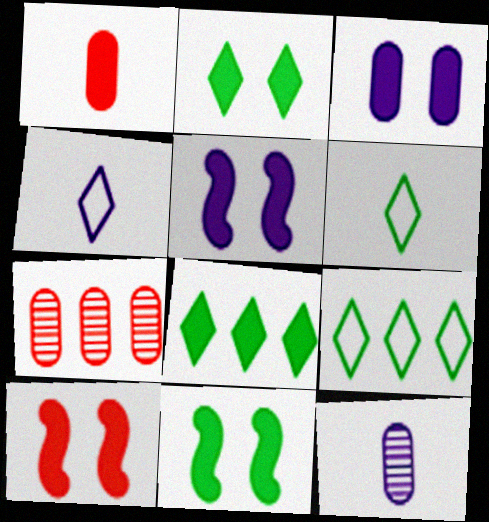[[1, 5, 8], 
[2, 3, 10], 
[4, 7, 11], 
[5, 6, 7], 
[5, 10, 11], 
[9, 10, 12]]